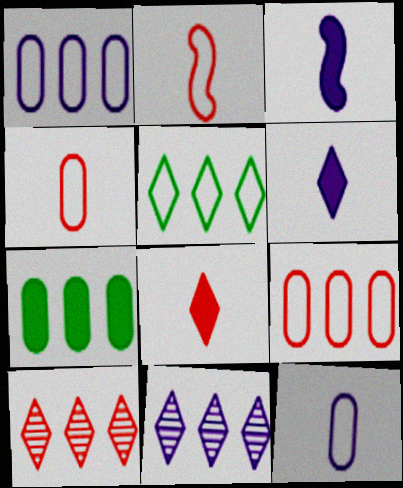[]